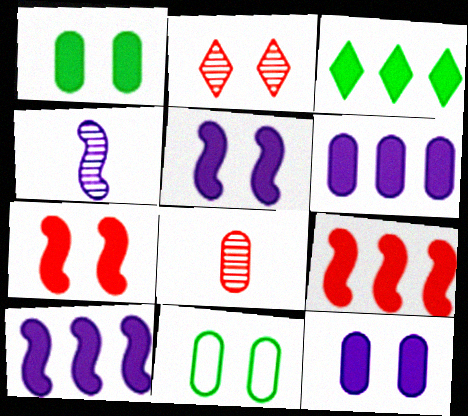[[2, 5, 11], 
[3, 6, 9], 
[6, 8, 11]]